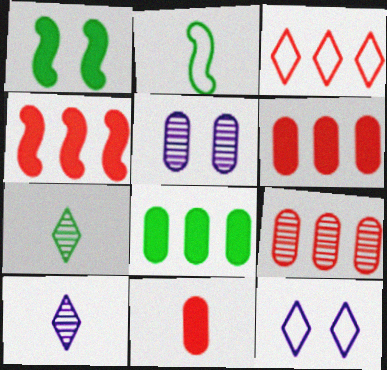[[2, 10, 11], 
[3, 4, 9]]